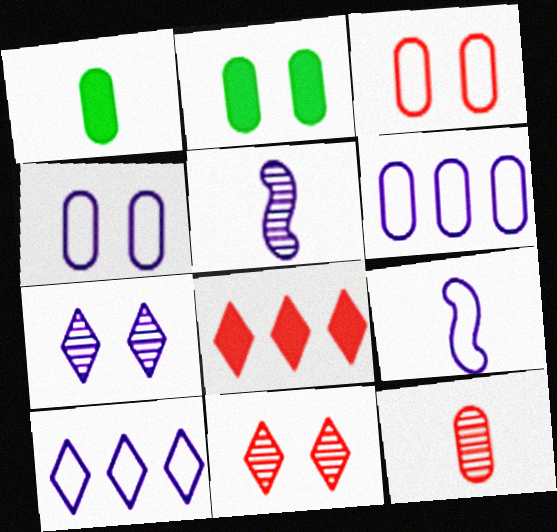[[2, 6, 12], 
[4, 9, 10]]